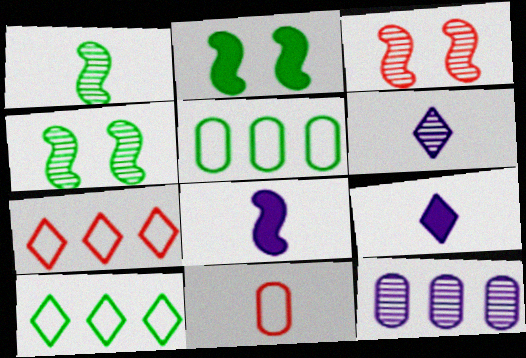[[1, 9, 11], 
[3, 5, 9]]